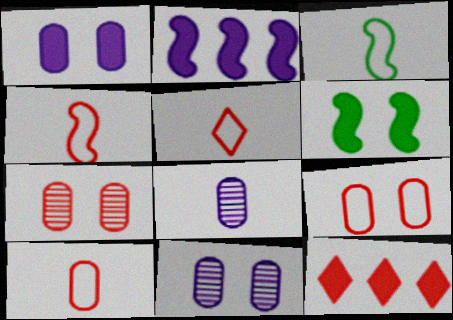[[3, 11, 12], 
[4, 5, 10], 
[4, 7, 12]]